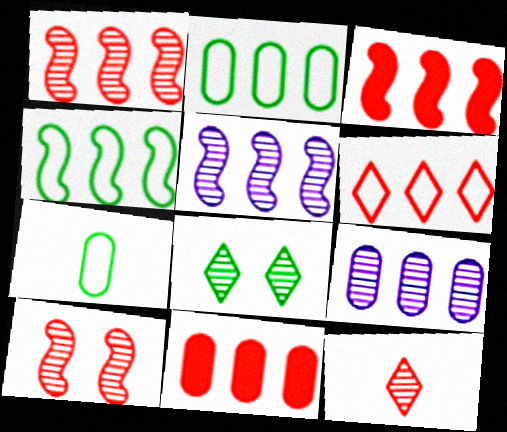[[1, 6, 11], 
[2, 9, 11], 
[3, 4, 5]]